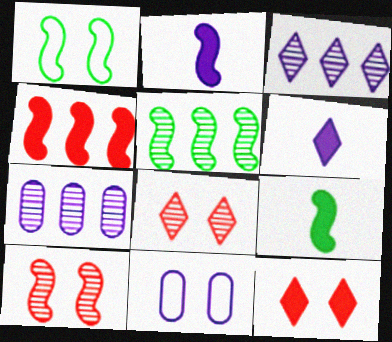[[1, 5, 9], 
[2, 3, 11]]